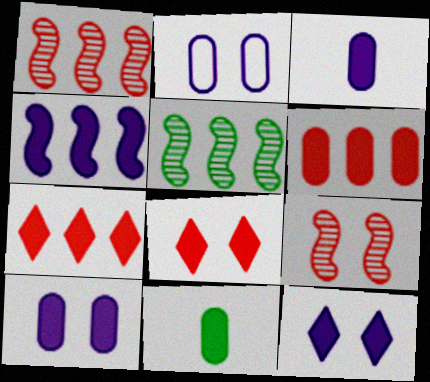[[3, 4, 12], 
[4, 8, 11], 
[6, 10, 11]]